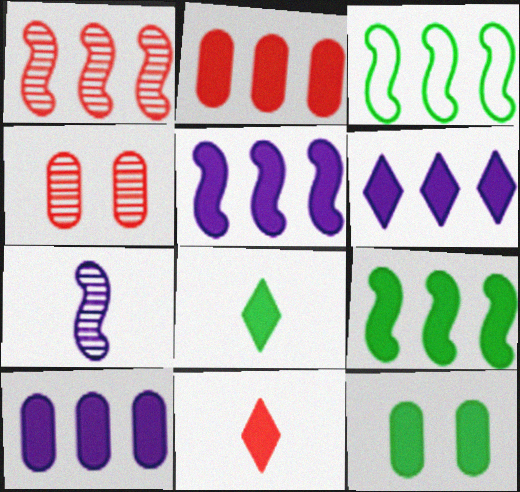[[1, 3, 5], 
[2, 6, 9], 
[5, 6, 10], 
[5, 11, 12], 
[8, 9, 12]]